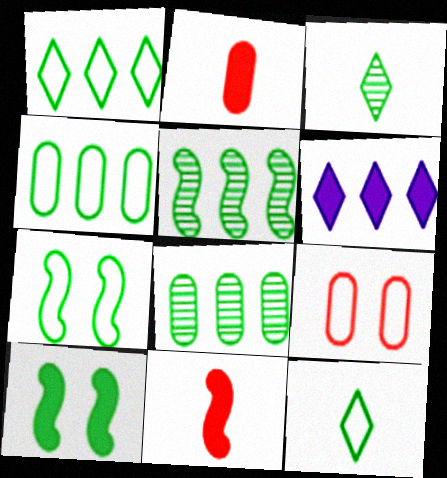[[2, 6, 10], 
[3, 4, 10], 
[4, 7, 12], 
[8, 10, 12]]